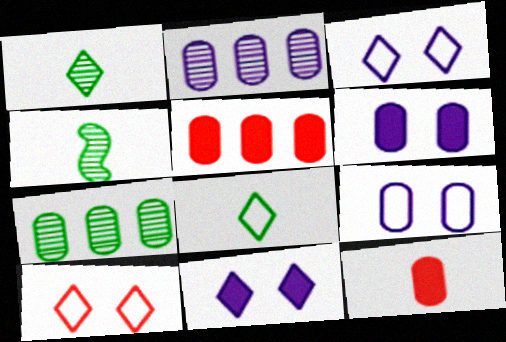[[3, 4, 5], 
[7, 9, 12]]